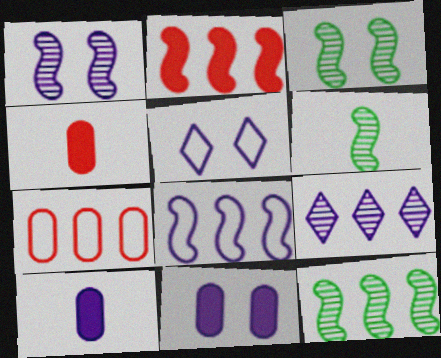[[1, 5, 11], 
[2, 8, 12], 
[3, 6, 12], 
[4, 5, 12]]